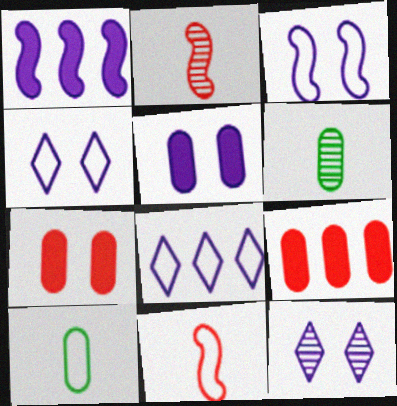[[3, 5, 12]]